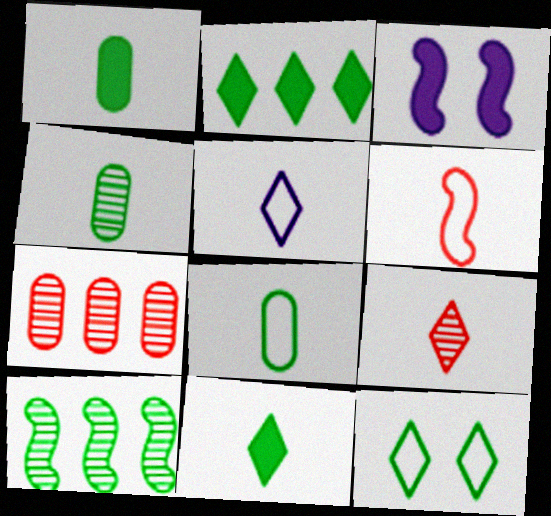[[1, 4, 8], 
[1, 10, 12], 
[3, 6, 10], 
[5, 6, 8], 
[5, 9, 11]]